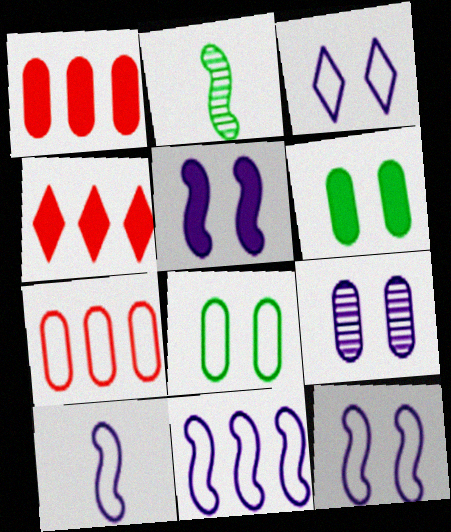[[1, 2, 3], 
[3, 5, 9], 
[10, 11, 12]]